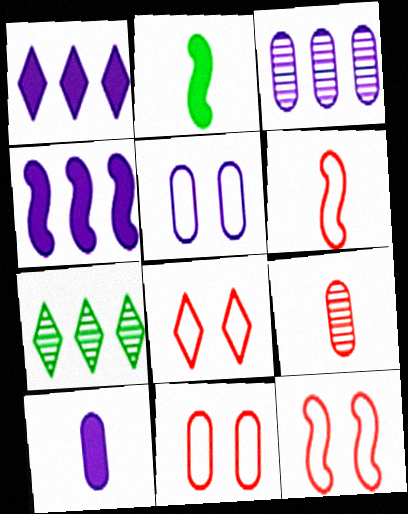[[2, 3, 8], 
[3, 5, 10], 
[7, 10, 12], 
[8, 11, 12]]